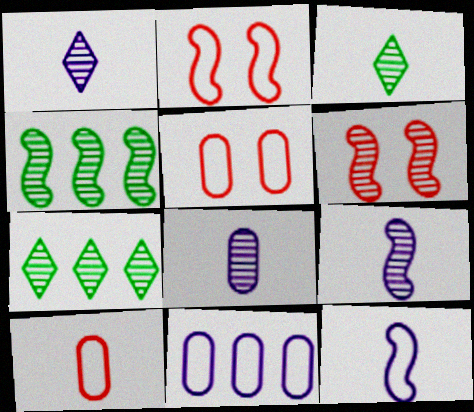[[1, 8, 9], 
[4, 6, 9], 
[6, 7, 8]]